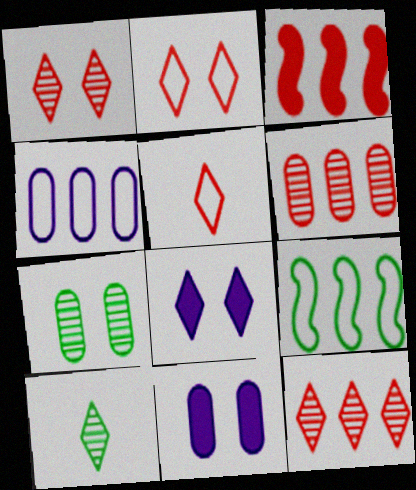[]